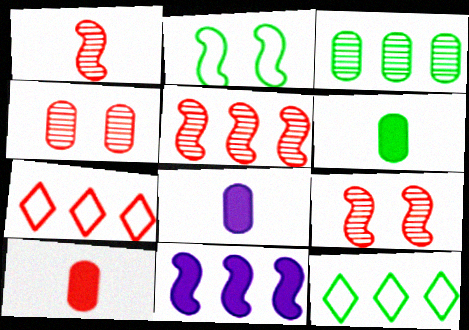[[1, 2, 11], 
[1, 5, 9], 
[3, 7, 11], 
[6, 8, 10], 
[7, 9, 10], 
[8, 9, 12]]